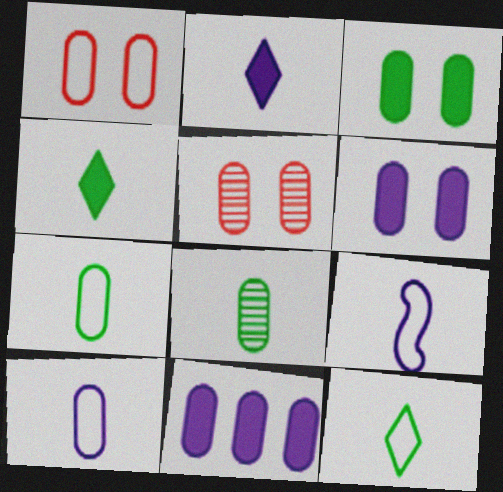[[1, 8, 11], 
[5, 7, 11]]